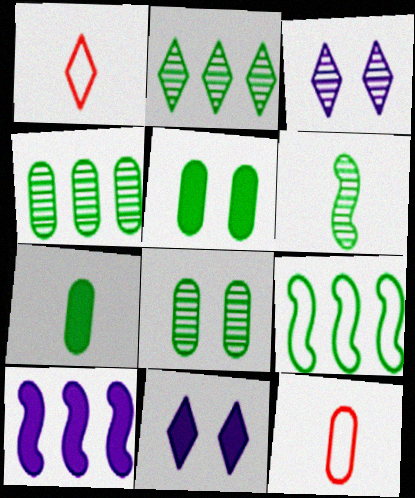[[1, 2, 11], 
[1, 8, 10], 
[2, 6, 8]]